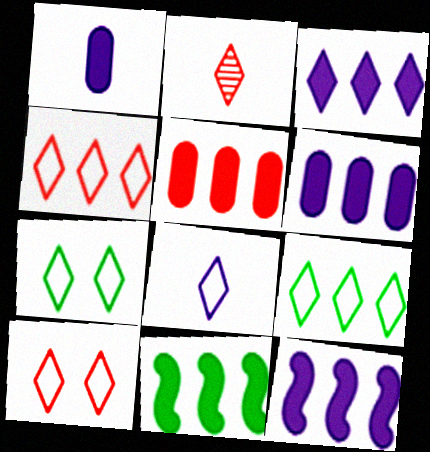[[2, 3, 7], 
[3, 5, 11], 
[3, 6, 12], 
[4, 7, 8], 
[8, 9, 10]]